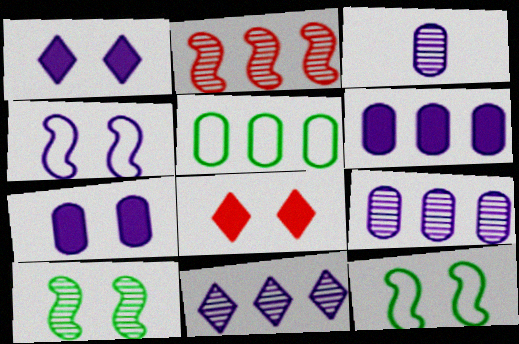[]